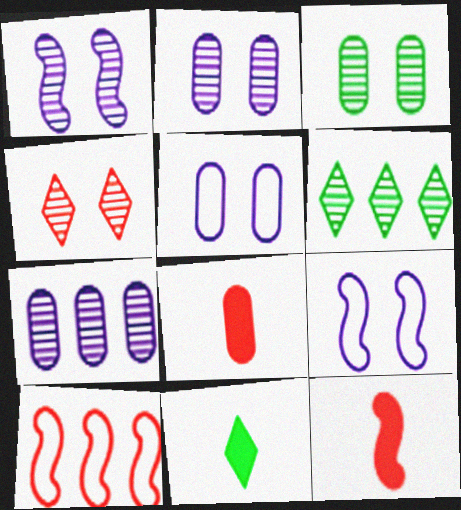[[1, 3, 4], 
[2, 10, 11], 
[4, 8, 10], 
[5, 6, 12], 
[6, 8, 9]]